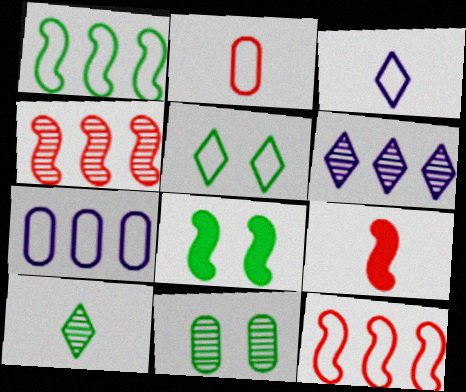[[2, 6, 8], 
[5, 8, 11]]